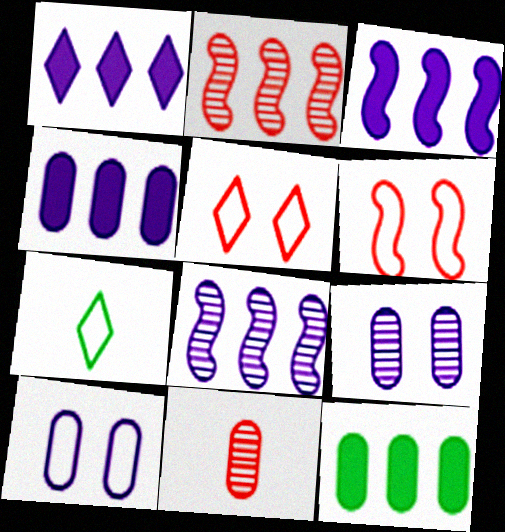[[1, 3, 4], 
[10, 11, 12]]